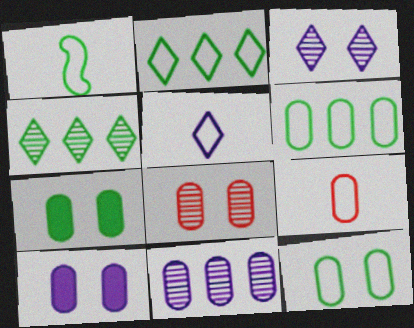[[1, 2, 12], 
[1, 4, 7], 
[1, 5, 9], 
[7, 9, 11], 
[8, 10, 12]]